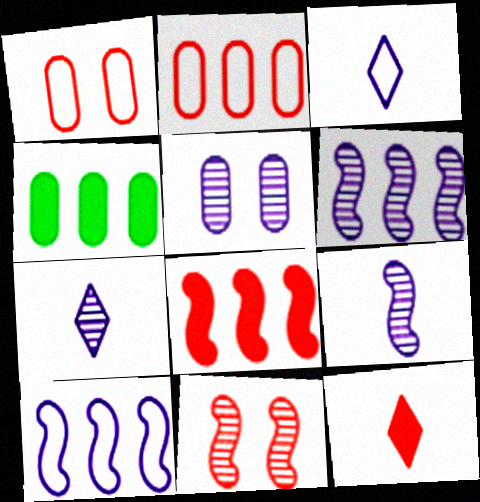[[2, 11, 12], 
[3, 4, 11], 
[5, 6, 7]]